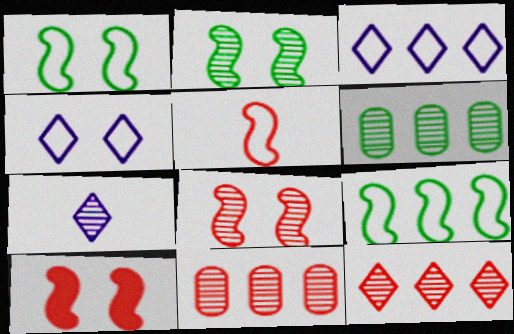[[2, 7, 11], 
[6, 7, 8]]